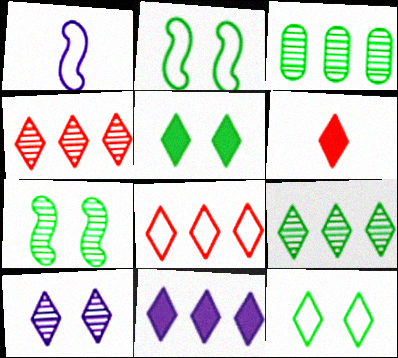[[5, 6, 11], 
[8, 9, 11]]